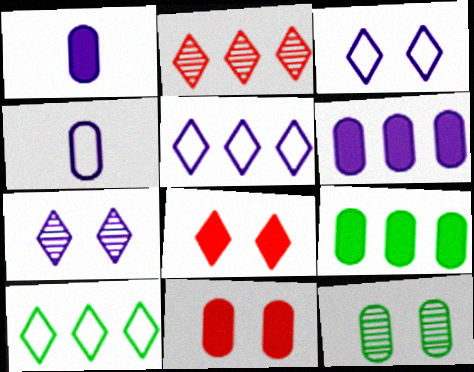[[1, 9, 11]]